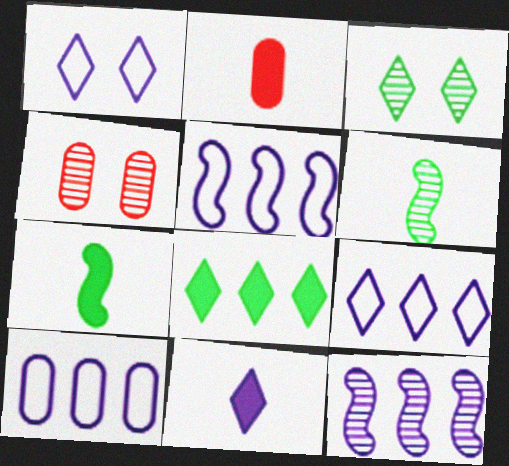[[2, 3, 5], 
[2, 7, 11], 
[4, 7, 9], 
[5, 9, 10]]